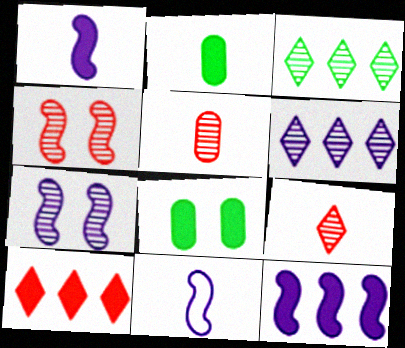[[1, 8, 10], 
[2, 9, 11], 
[3, 5, 7], 
[7, 11, 12]]